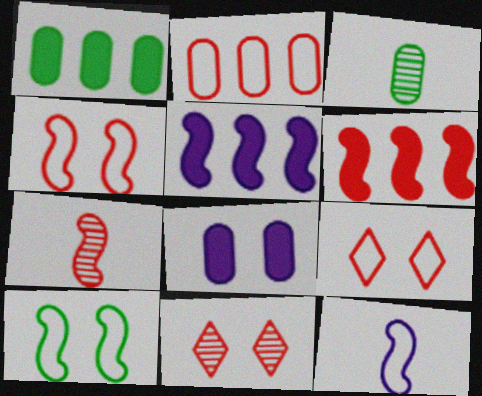[[1, 11, 12], 
[2, 3, 8], 
[3, 5, 9], 
[4, 6, 7], 
[5, 7, 10], 
[8, 10, 11]]